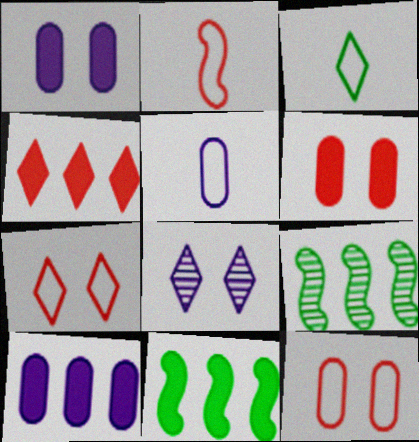[[2, 3, 5], 
[3, 4, 8], 
[4, 10, 11]]